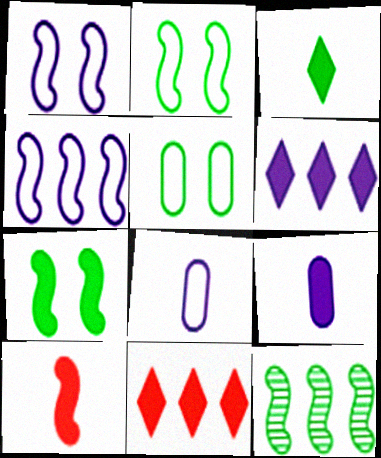[[1, 10, 12], 
[3, 5, 12], 
[3, 9, 10], 
[7, 9, 11]]